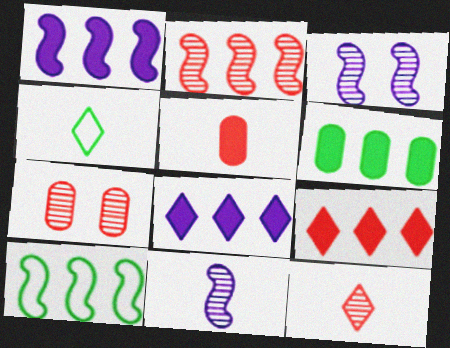[[1, 2, 10], 
[1, 4, 7], 
[1, 6, 9], 
[2, 7, 12], 
[4, 5, 11]]